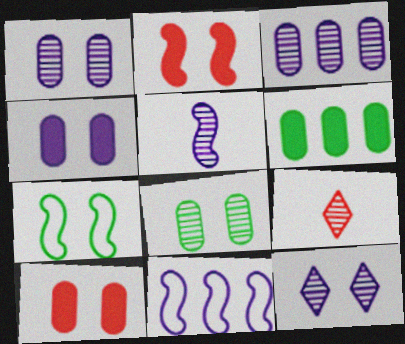[[3, 5, 12], 
[7, 10, 12]]